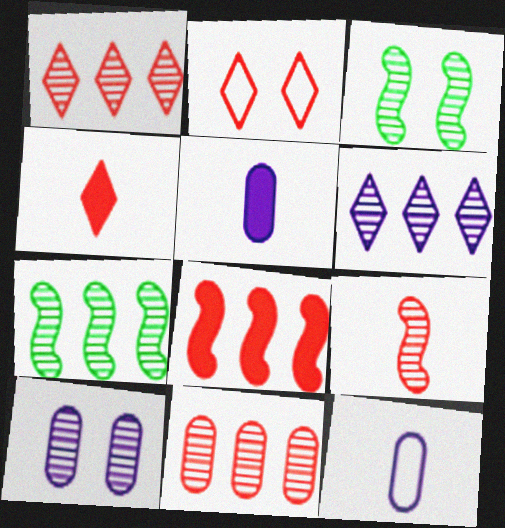[[1, 2, 4], 
[2, 5, 7], 
[6, 7, 11]]